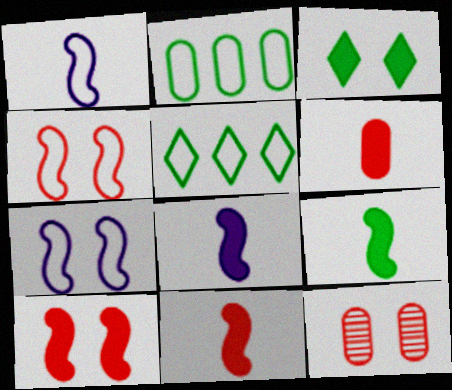[[3, 7, 12], 
[5, 8, 12], 
[8, 9, 11]]